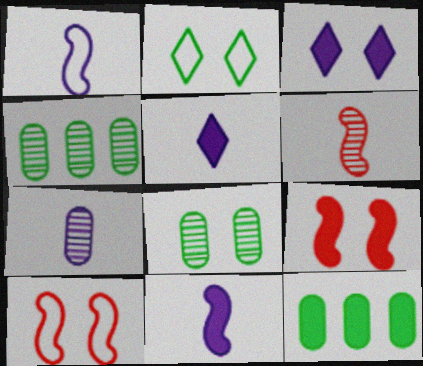[[1, 5, 7], 
[3, 8, 10], 
[4, 5, 10], 
[5, 9, 12]]